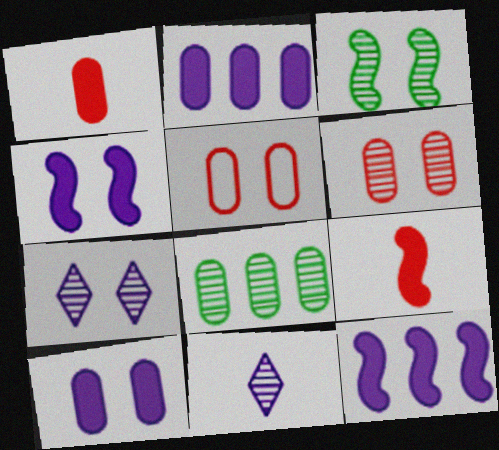[[3, 6, 7]]